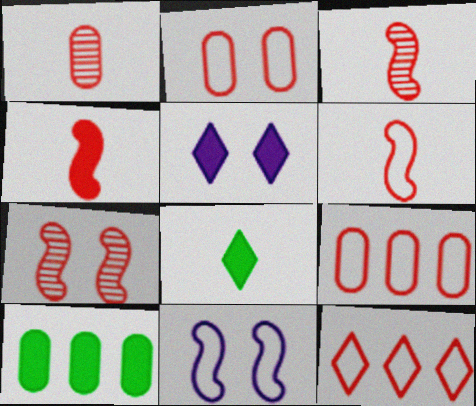[[2, 6, 12], 
[3, 4, 6], 
[4, 5, 10]]